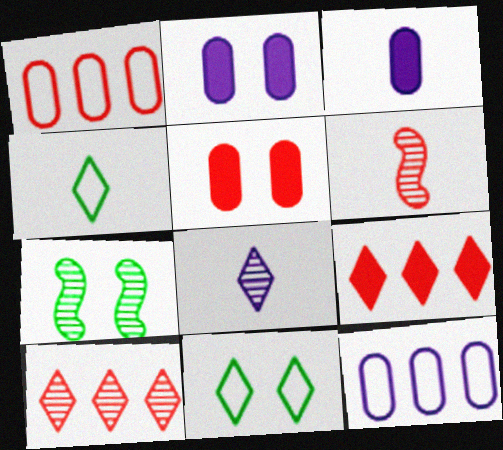[[3, 4, 6], 
[8, 9, 11]]